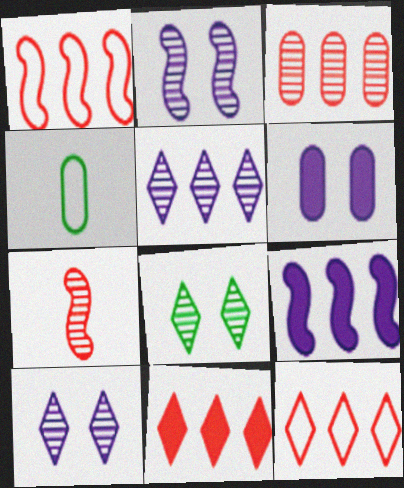[[1, 3, 11], 
[2, 4, 11], 
[3, 4, 6]]